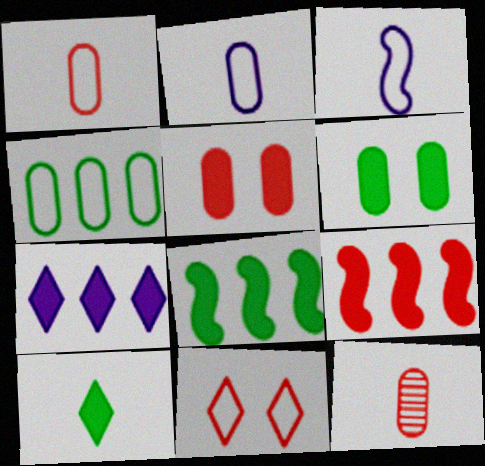[[3, 4, 11], 
[3, 10, 12], 
[6, 8, 10], 
[9, 11, 12]]